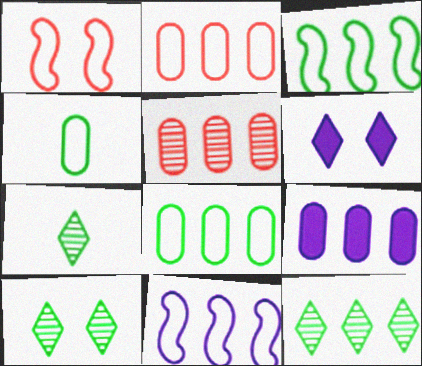[[1, 7, 9], 
[5, 8, 9], 
[7, 10, 12]]